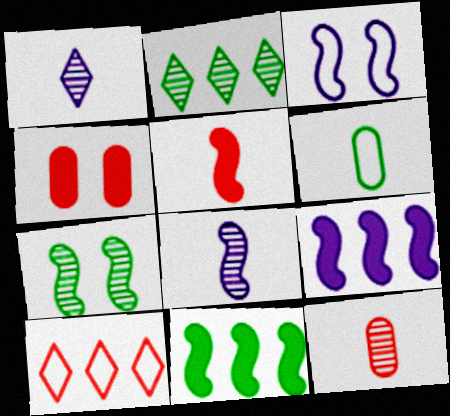[[1, 5, 6], 
[3, 6, 10], 
[3, 8, 9]]